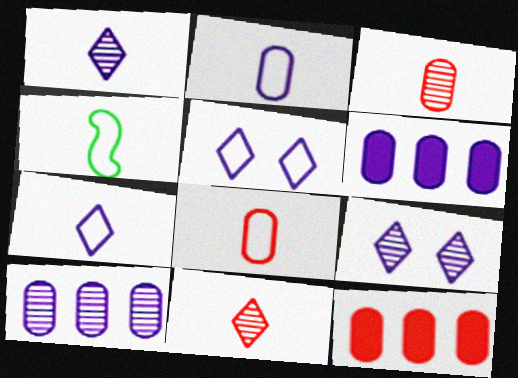[[4, 7, 8], 
[4, 9, 12]]